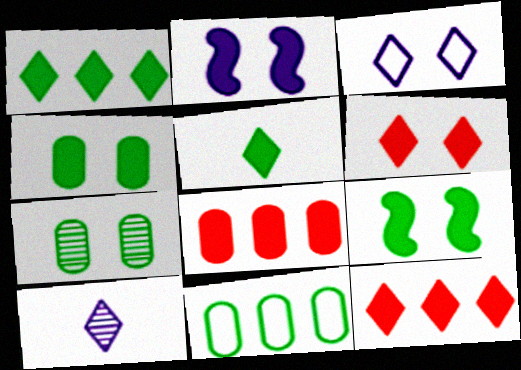[[2, 4, 6], 
[2, 5, 8]]